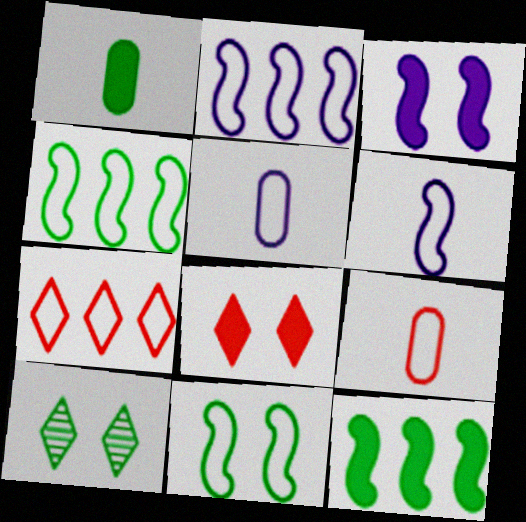[[1, 4, 10], 
[5, 7, 11]]